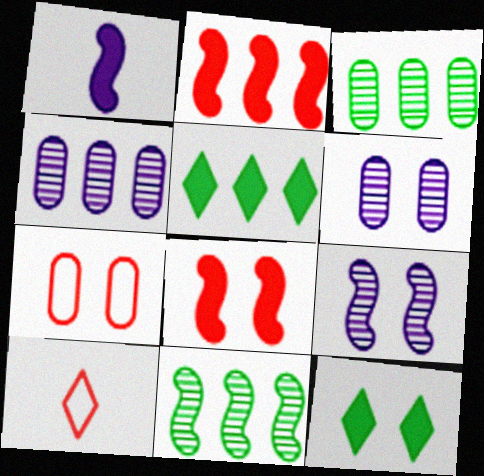[[7, 9, 12]]